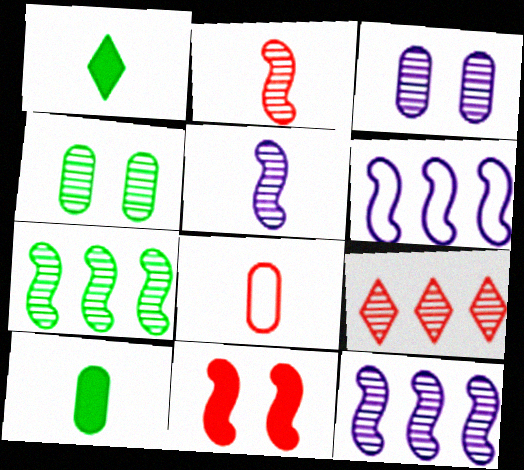[[1, 5, 8], 
[4, 5, 9], 
[8, 9, 11]]